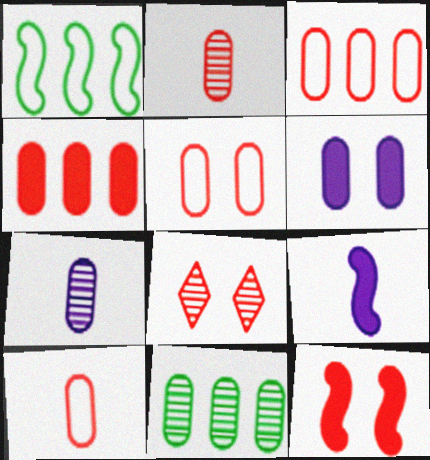[[2, 4, 5], 
[3, 5, 10], 
[5, 8, 12], 
[6, 10, 11]]